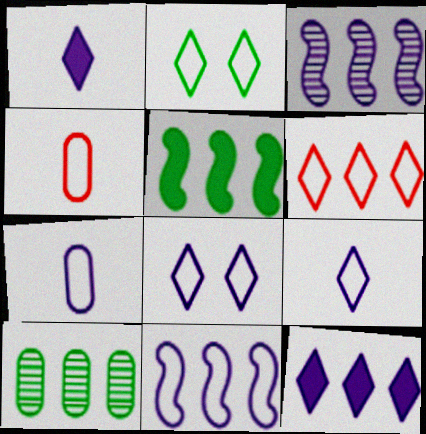[[2, 4, 11], 
[2, 6, 9], 
[7, 8, 11]]